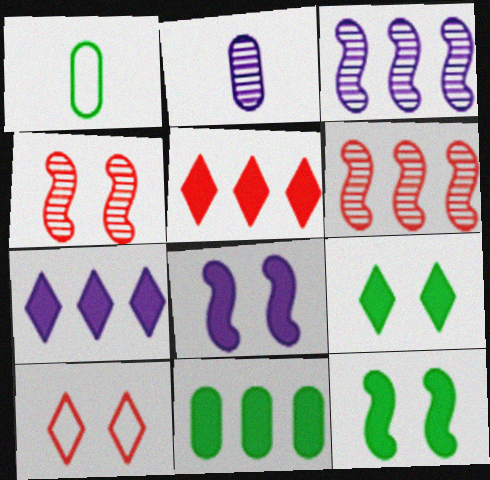[[1, 4, 7]]